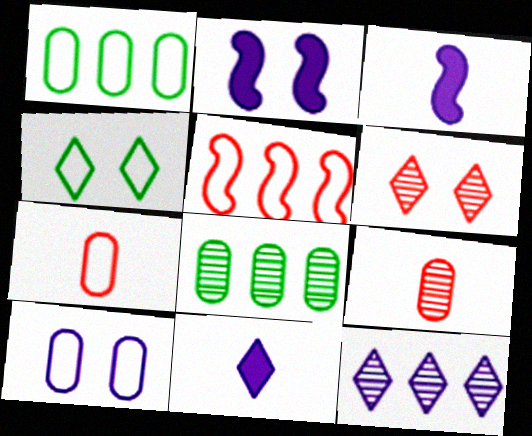[[1, 3, 6], 
[1, 7, 10], 
[3, 10, 12]]